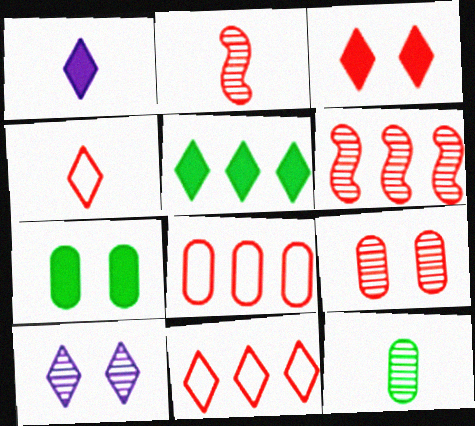[[1, 3, 5], 
[2, 3, 8], 
[4, 5, 10], 
[6, 10, 12]]